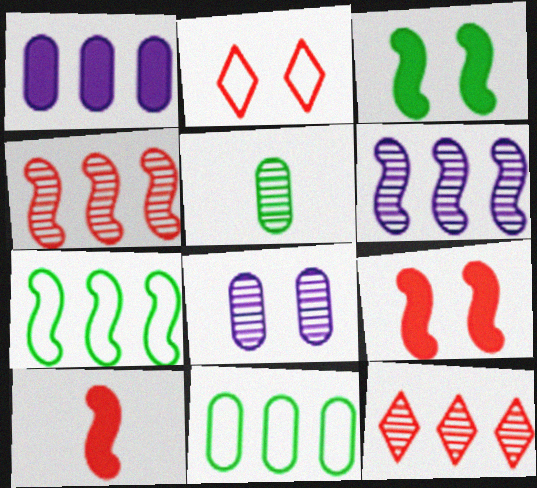[[1, 7, 12], 
[2, 3, 8]]